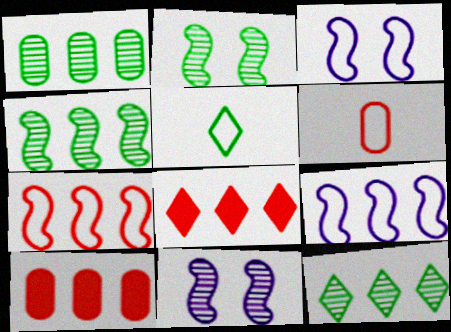[[1, 4, 12], 
[1, 8, 9], 
[5, 10, 11], 
[9, 10, 12]]